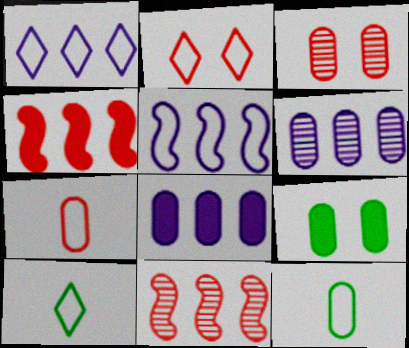[[1, 2, 10], 
[2, 5, 12], 
[3, 8, 12], 
[6, 7, 9]]